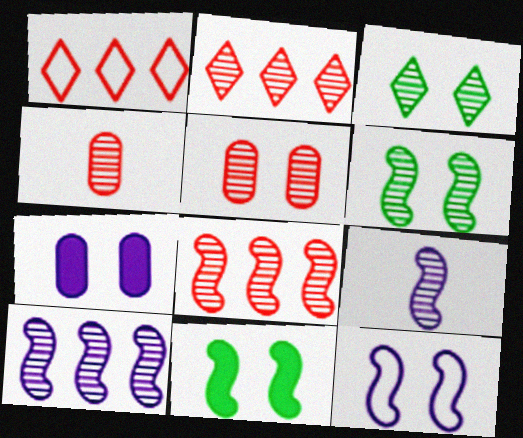[[3, 4, 10], 
[6, 8, 9]]